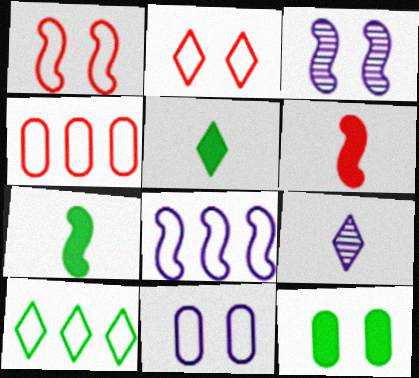[[2, 3, 12], 
[3, 4, 5], 
[4, 8, 10]]